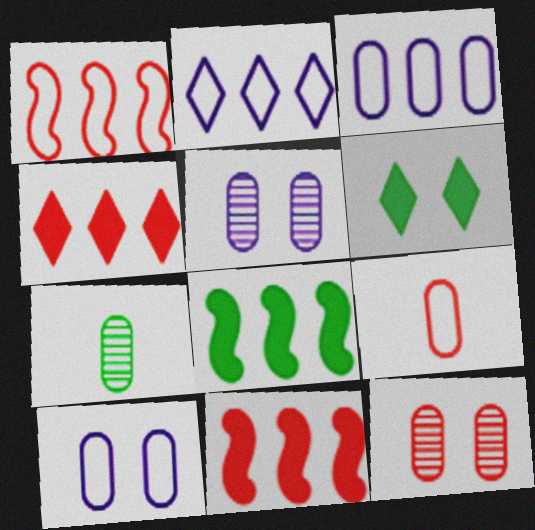[]